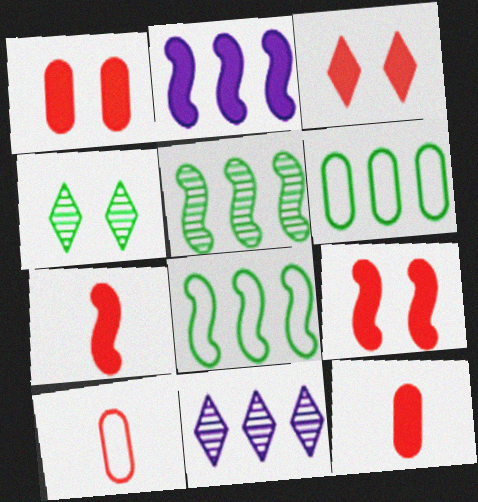[[1, 3, 9], 
[2, 4, 10]]